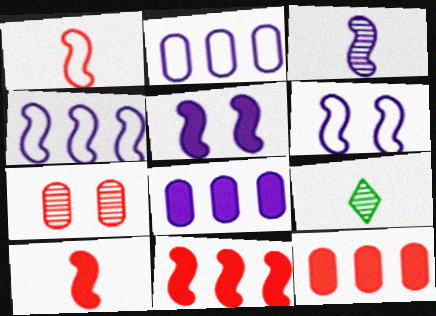[[3, 4, 5], 
[6, 9, 12]]